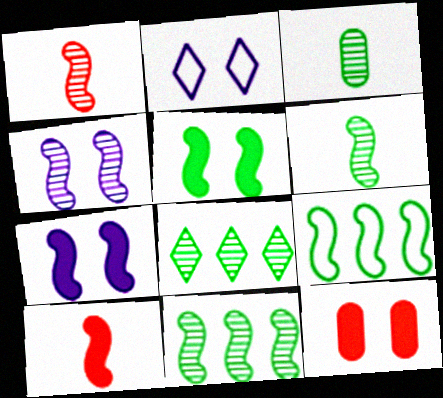[[1, 4, 11], 
[1, 7, 9], 
[4, 9, 10], 
[5, 6, 9]]